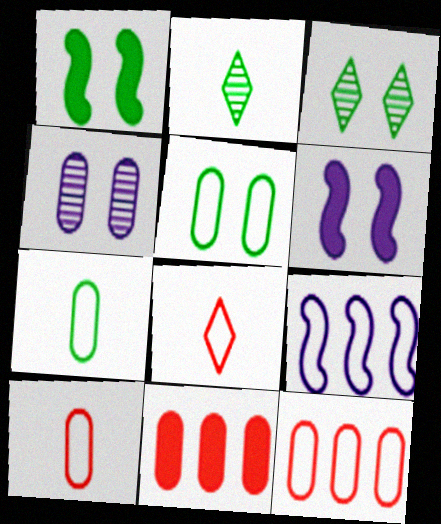[[1, 3, 5], 
[2, 6, 12], 
[4, 7, 11], 
[5, 8, 9]]